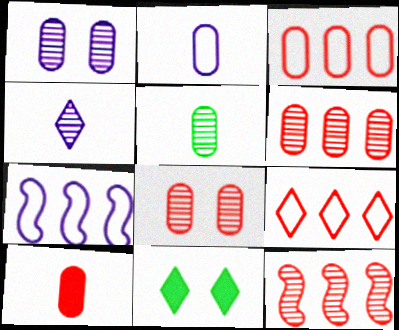[[1, 5, 6], 
[2, 5, 10], 
[2, 11, 12], 
[3, 8, 10], 
[4, 9, 11]]